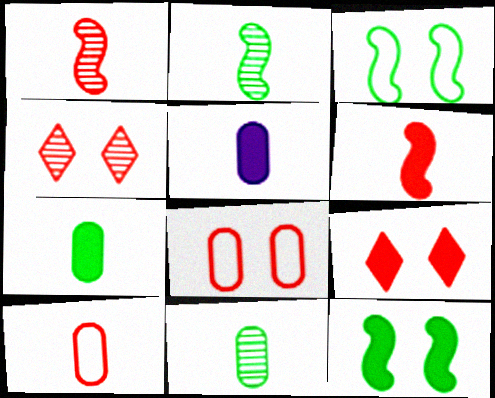[[5, 10, 11]]